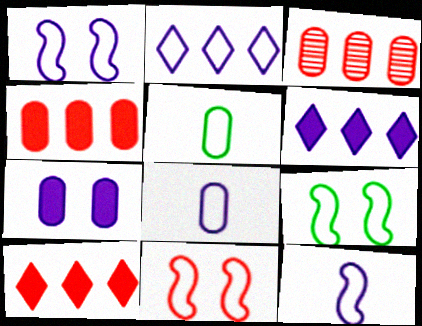[[1, 2, 8], 
[1, 9, 11], 
[2, 5, 11], 
[3, 5, 7]]